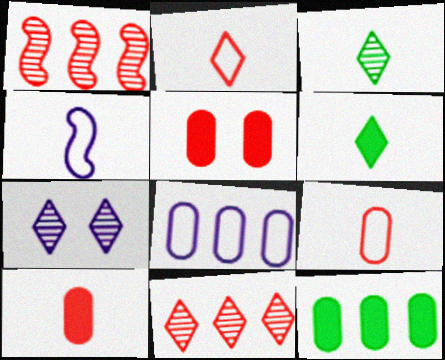[[1, 2, 5], 
[3, 4, 10], 
[3, 7, 11]]